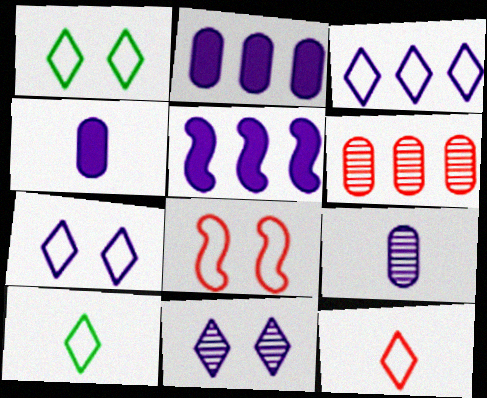[[1, 3, 12], 
[5, 7, 9]]